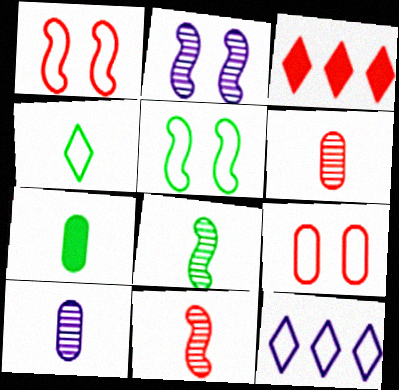[[1, 3, 6], 
[3, 5, 10], 
[3, 9, 11], 
[4, 7, 8]]